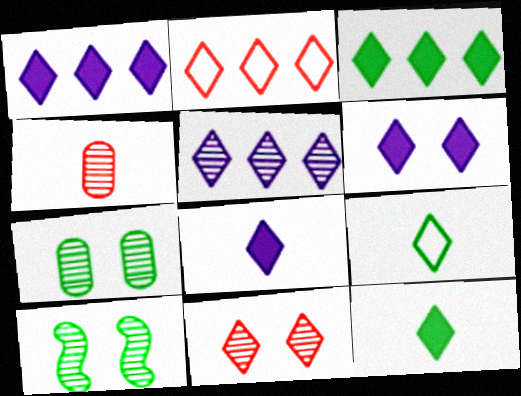[[1, 6, 8], 
[1, 9, 11], 
[2, 3, 5], 
[4, 5, 10]]